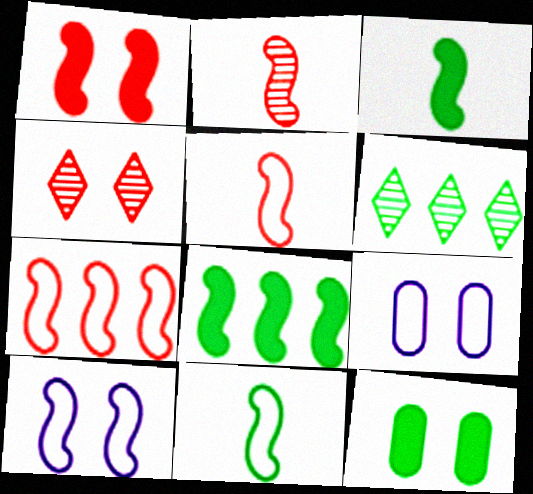[[1, 2, 7], 
[2, 8, 10], 
[4, 10, 12], 
[6, 11, 12], 
[7, 10, 11]]